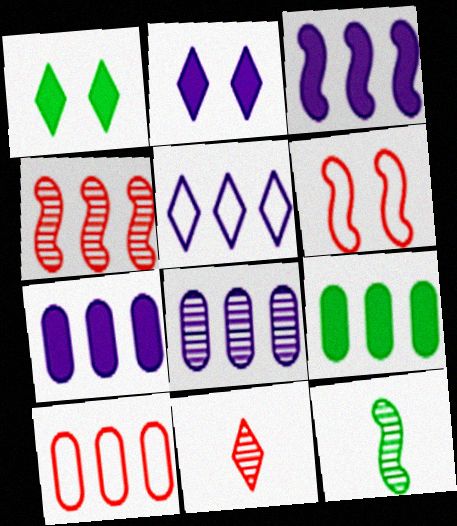[[1, 5, 11], 
[2, 10, 12], 
[3, 5, 8], 
[3, 6, 12], 
[4, 5, 9], 
[8, 9, 10]]